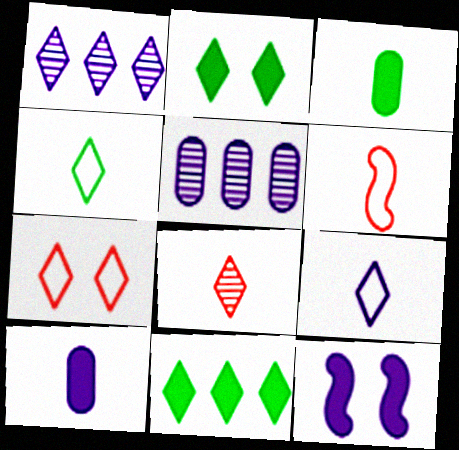[[2, 5, 6], 
[5, 9, 12]]